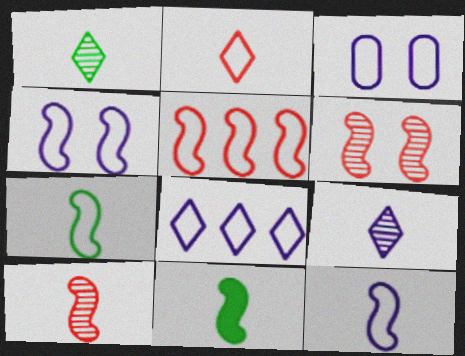[[3, 8, 12], 
[4, 5, 7], 
[10, 11, 12]]